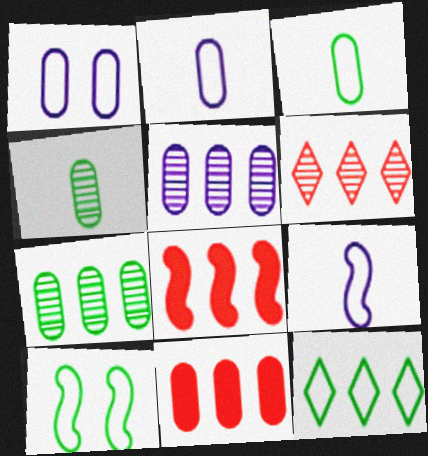[[1, 4, 11], 
[3, 10, 12], 
[5, 8, 12]]